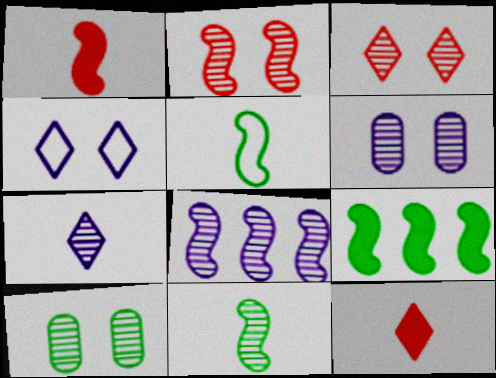[[2, 8, 11], 
[6, 7, 8]]